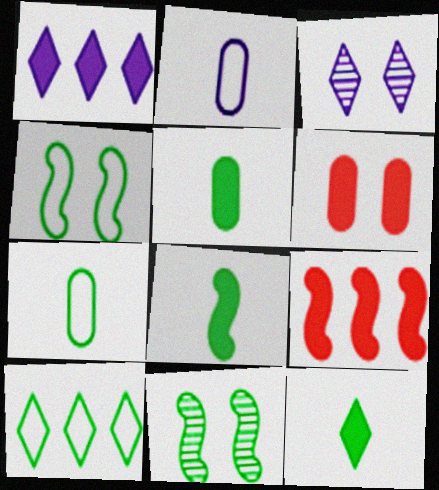[[1, 6, 8], 
[3, 4, 6], 
[3, 7, 9], 
[4, 7, 10], 
[5, 8, 12], 
[5, 10, 11]]